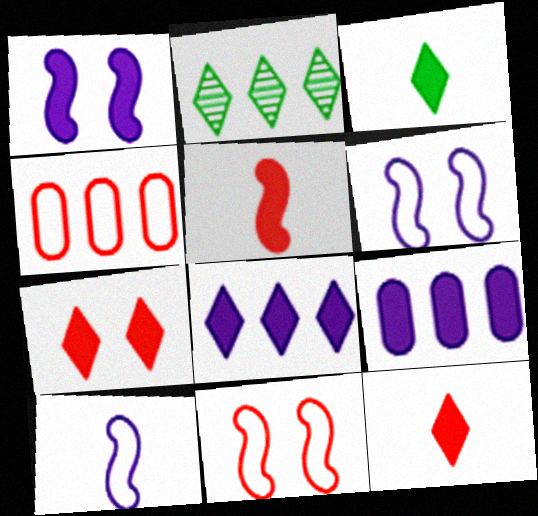[[3, 7, 8]]